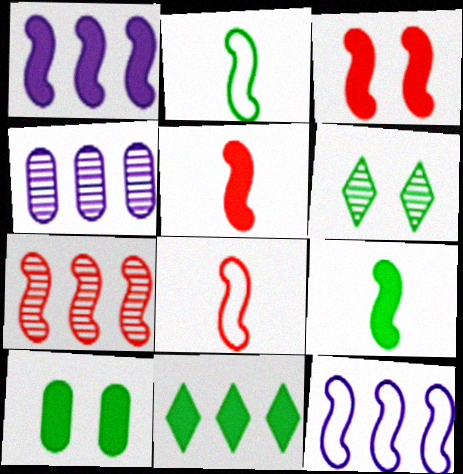[[1, 3, 9], 
[3, 7, 8], 
[9, 10, 11]]